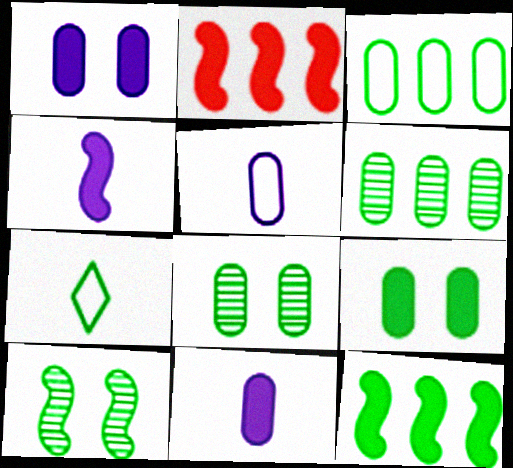[[7, 8, 12]]